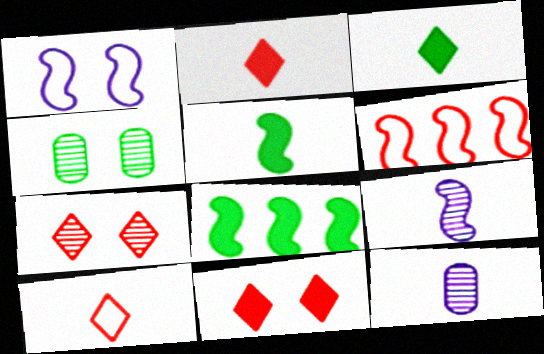[[1, 4, 11], 
[5, 10, 12]]